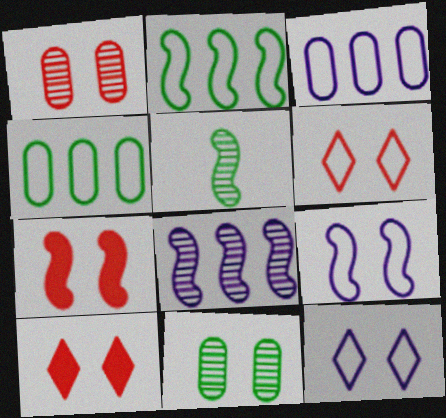[[1, 6, 7], 
[3, 5, 10], 
[7, 11, 12], 
[9, 10, 11]]